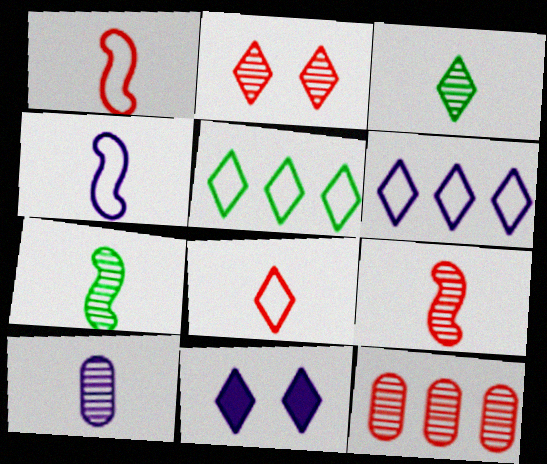[[2, 9, 12], 
[3, 9, 10]]